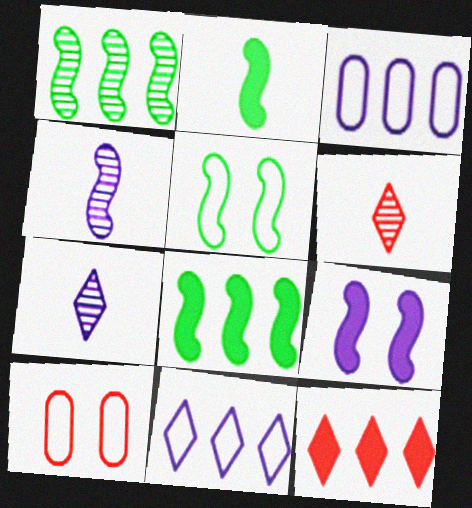[[1, 2, 5], 
[1, 3, 12], 
[3, 7, 9], 
[7, 8, 10]]